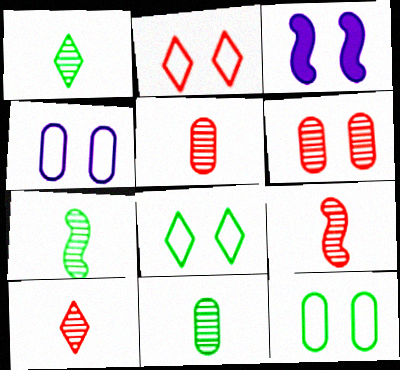[[1, 7, 11], 
[3, 6, 8], 
[5, 9, 10]]